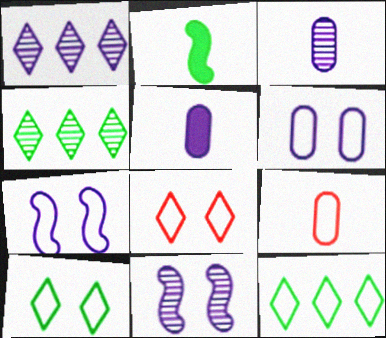[[1, 3, 11], 
[1, 5, 7], 
[7, 9, 12]]